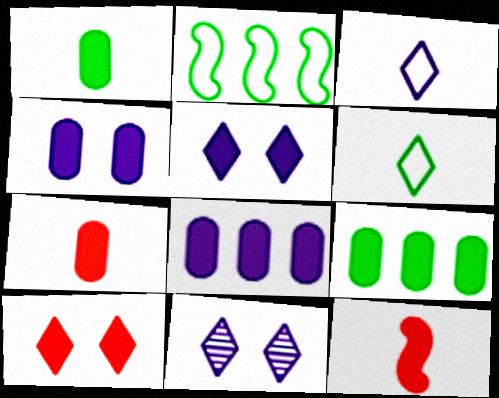[[2, 7, 11], 
[4, 7, 9], 
[5, 9, 12]]